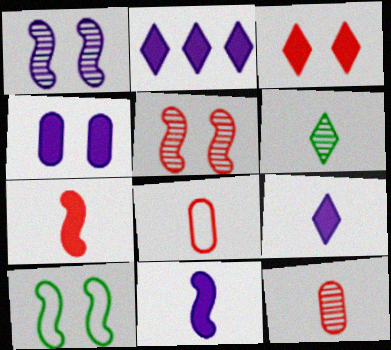[[2, 4, 11], 
[2, 10, 12], 
[6, 8, 11]]